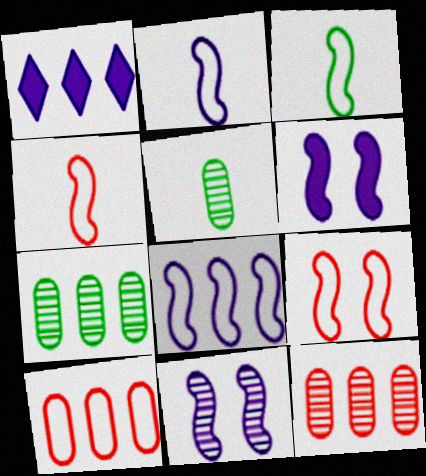[[1, 5, 9], 
[2, 3, 4], 
[3, 8, 9]]